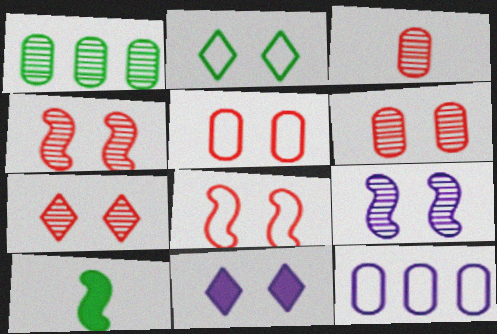[[1, 2, 10], 
[2, 7, 11], 
[4, 6, 7], 
[7, 10, 12]]